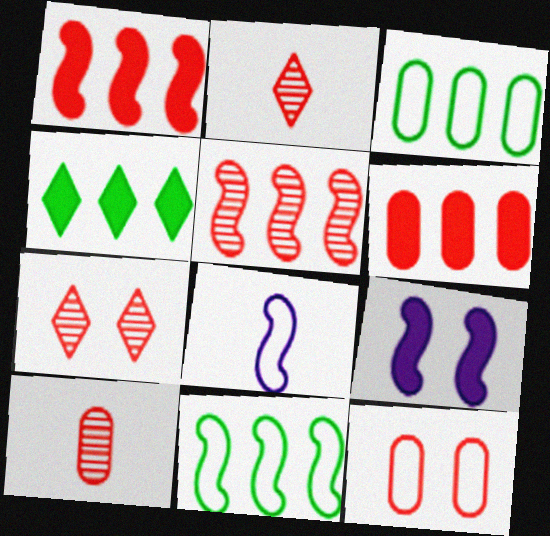[[1, 2, 12], 
[2, 3, 9], 
[5, 7, 10], 
[6, 10, 12]]